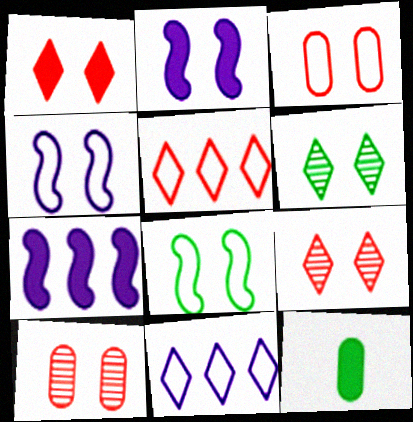[[1, 7, 12], 
[2, 3, 6]]